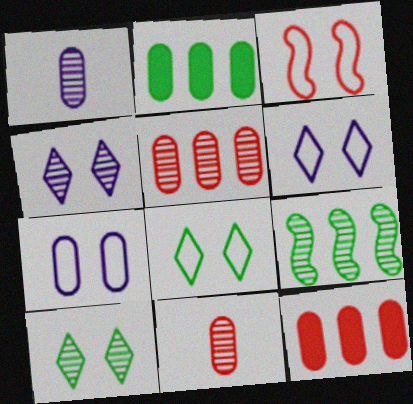[[2, 7, 11], 
[3, 7, 8], 
[4, 9, 11]]